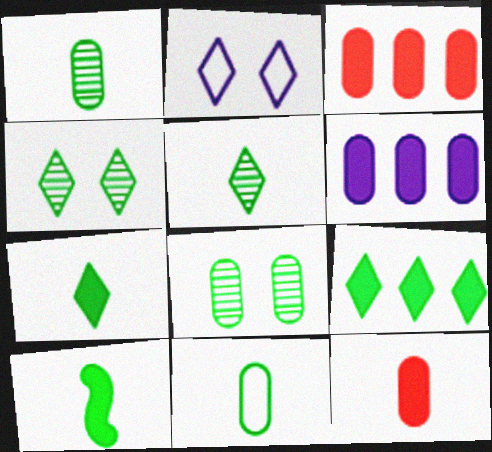[[5, 10, 11]]